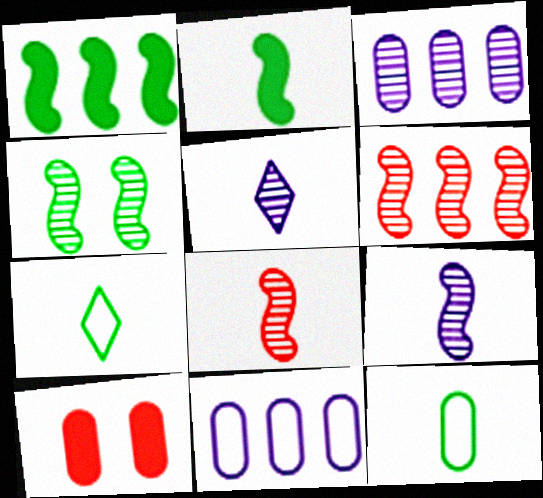[[3, 10, 12], 
[4, 6, 9]]